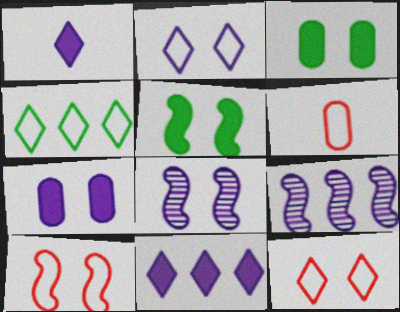[[2, 7, 8], 
[3, 8, 12], 
[5, 8, 10]]